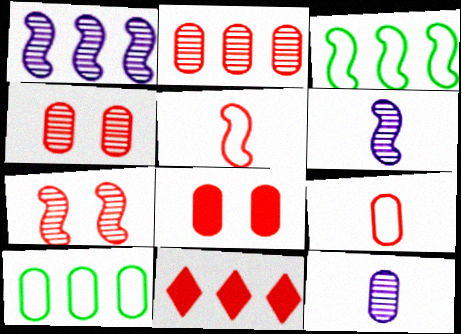[[1, 10, 11], 
[2, 8, 9], 
[4, 5, 11], 
[7, 9, 11], 
[8, 10, 12]]